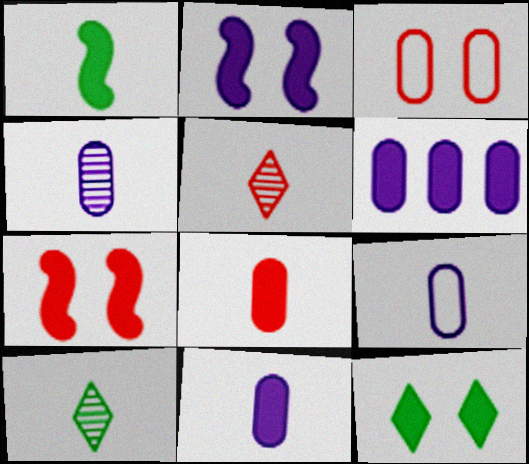[[1, 5, 9], 
[4, 9, 11]]